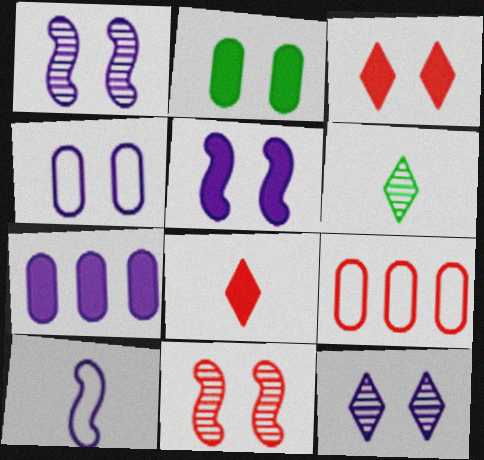[[2, 3, 5], 
[4, 5, 12], 
[5, 6, 9], 
[7, 10, 12], 
[8, 9, 11]]